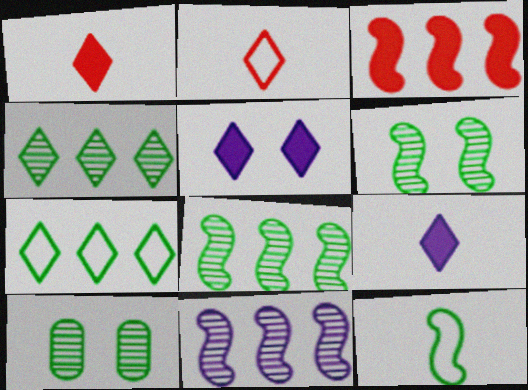[[2, 4, 5]]